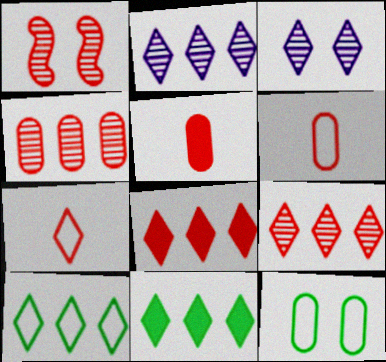[[1, 6, 8], 
[2, 8, 10], 
[3, 7, 11]]